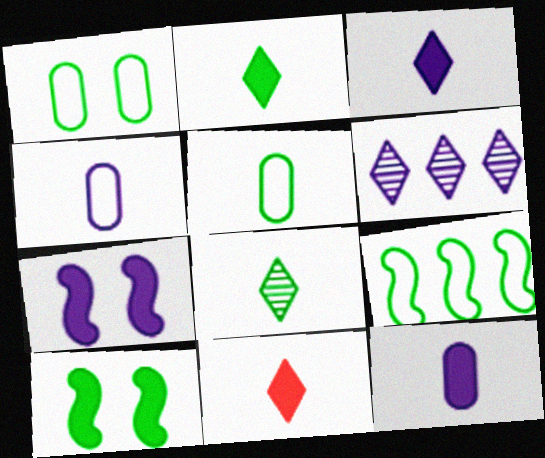[[2, 3, 11], 
[4, 6, 7]]